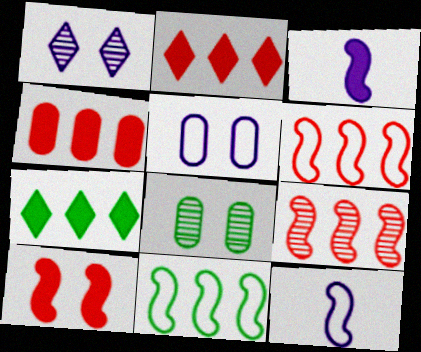[[2, 8, 12]]